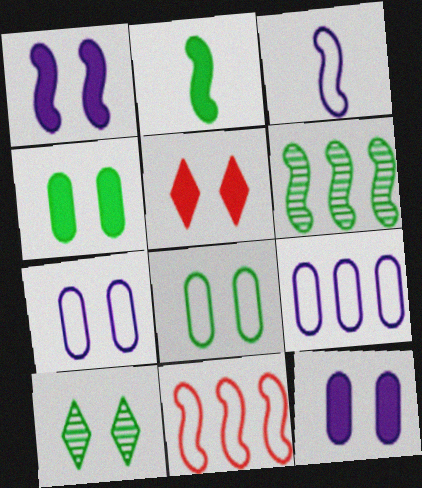[[1, 4, 5]]